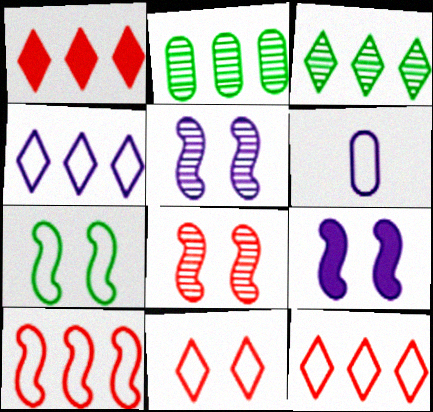[[1, 3, 4], 
[6, 7, 12], 
[7, 8, 9]]